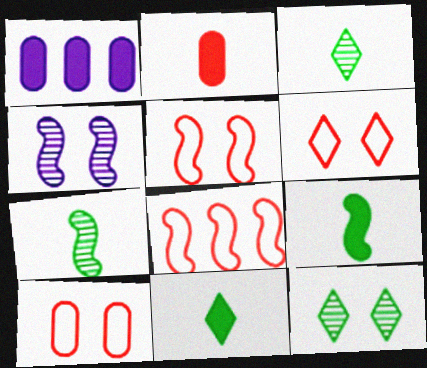[[1, 3, 5], 
[1, 6, 7], 
[4, 8, 9], 
[5, 6, 10]]